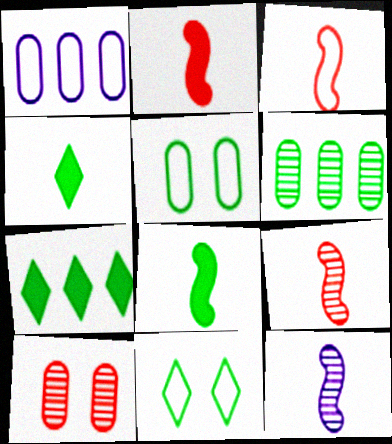[[1, 3, 11], 
[2, 3, 9], 
[3, 8, 12], 
[6, 8, 11]]